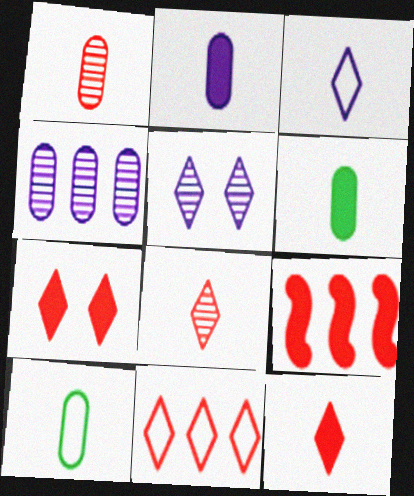[[1, 2, 10], 
[5, 9, 10], 
[7, 8, 11]]